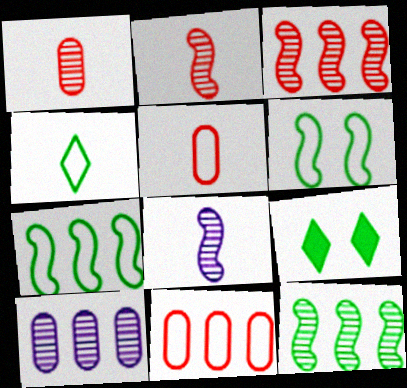[[8, 9, 11]]